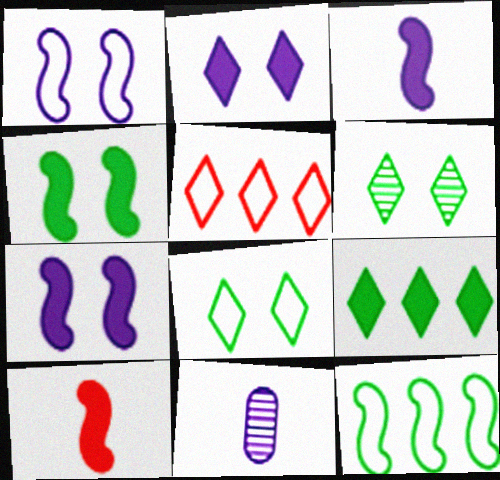[[4, 5, 11]]